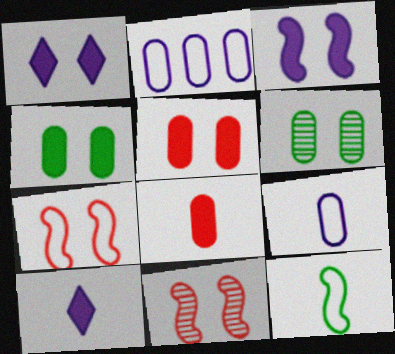[[1, 6, 7], 
[2, 6, 8]]